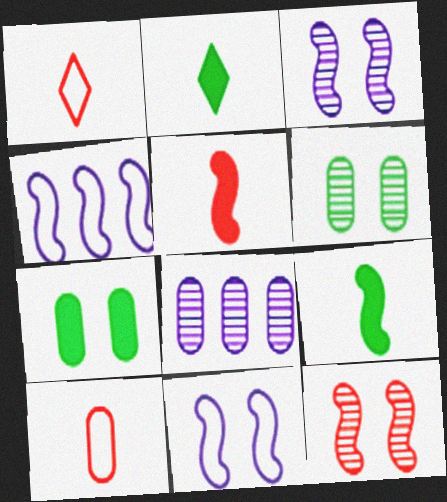[[4, 9, 12], 
[7, 8, 10]]